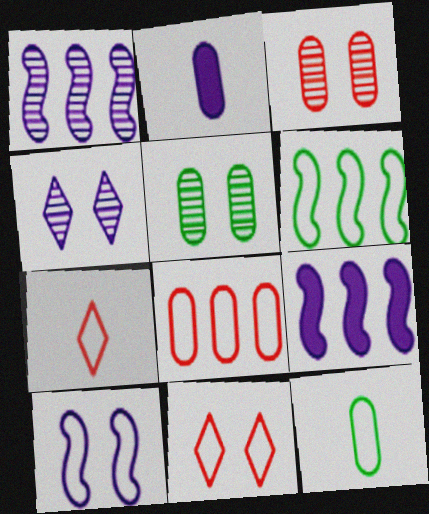[[2, 5, 8], 
[5, 7, 9]]